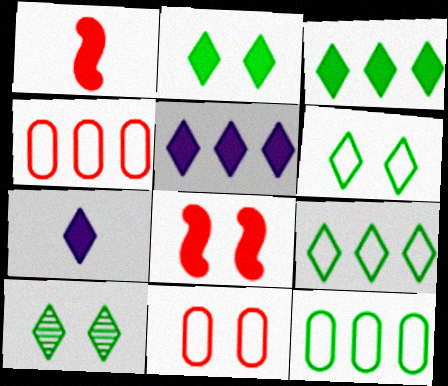[[2, 6, 10]]